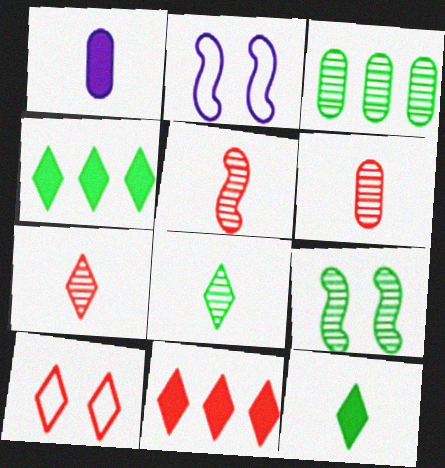[[2, 4, 6], 
[3, 8, 9], 
[5, 6, 7], 
[7, 10, 11]]